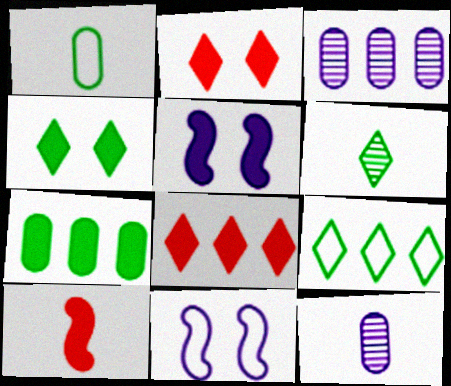[[4, 6, 9]]